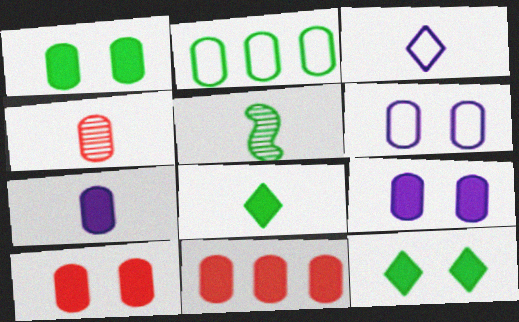[[1, 7, 11], 
[1, 9, 10], 
[2, 4, 9], 
[2, 5, 12]]